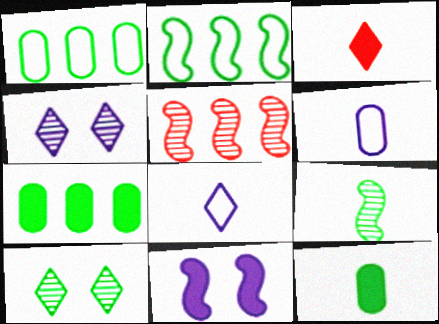[[2, 10, 12], 
[3, 6, 9], 
[3, 7, 11]]